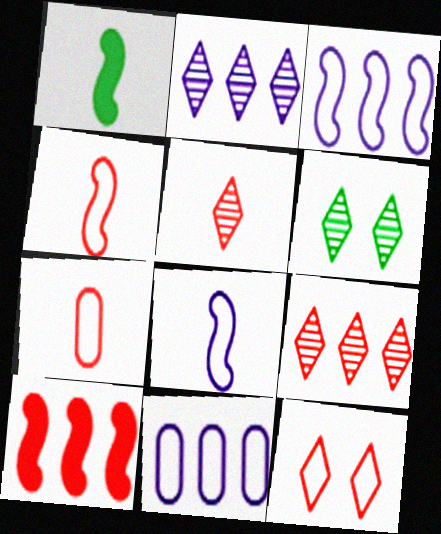[[2, 5, 6]]